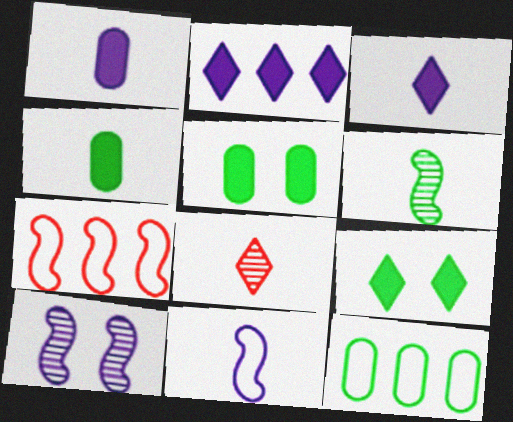[[4, 8, 11], 
[6, 9, 12]]